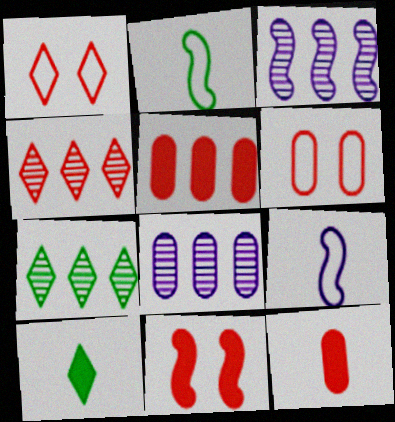[[2, 3, 11], 
[3, 6, 10]]